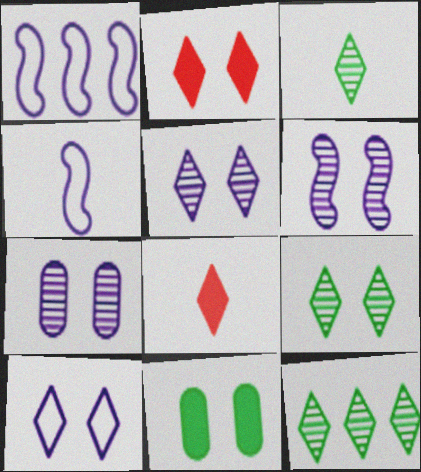[[2, 9, 10], 
[3, 9, 12], 
[5, 6, 7], 
[8, 10, 12]]